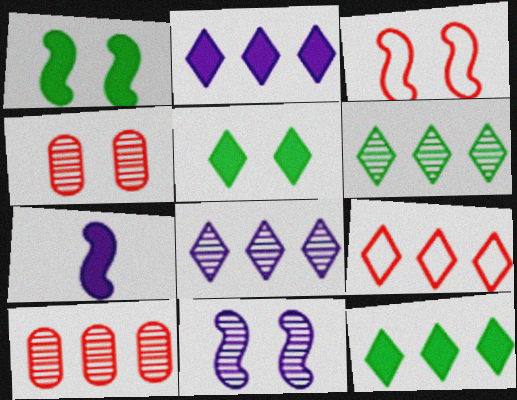[[1, 3, 11], 
[2, 6, 9], 
[8, 9, 12]]